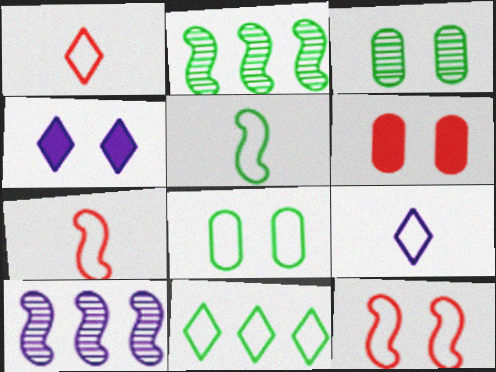[[2, 6, 9], 
[3, 4, 12], 
[5, 8, 11]]